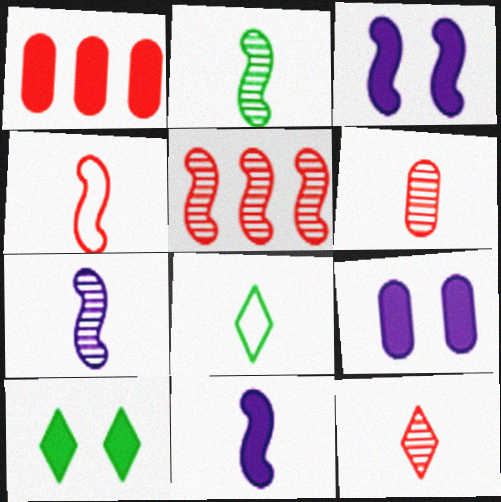[[1, 10, 11], 
[2, 4, 11], 
[5, 8, 9], 
[6, 8, 11]]